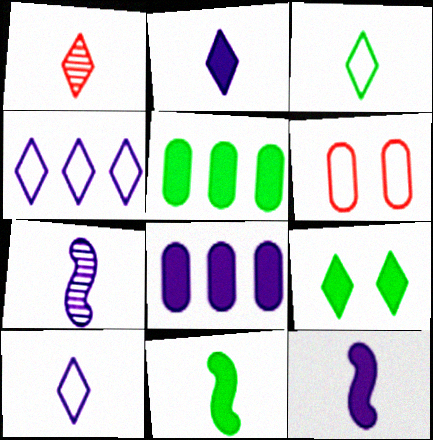[[1, 2, 3], 
[1, 4, 9], 
[5, 9, 11]]